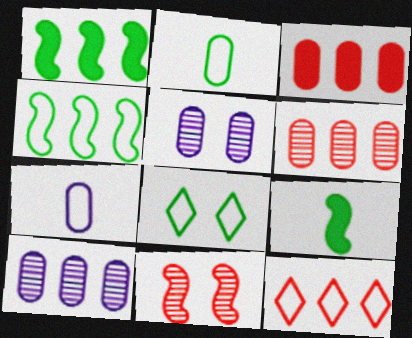[[1, 10, 12], 
[2, 3, 5], 
[2, 4, 8], 
[5, 9, 12]]